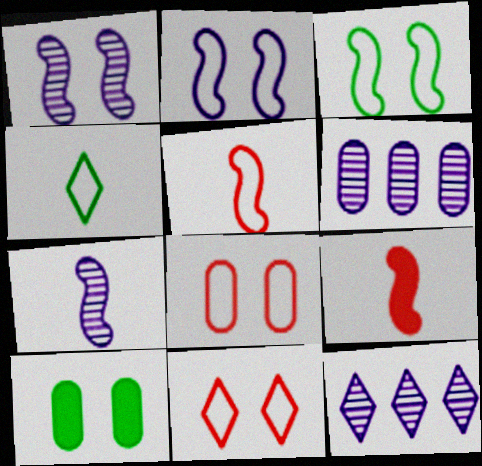[[1, 10, 11], 
[5, 10, 12]]